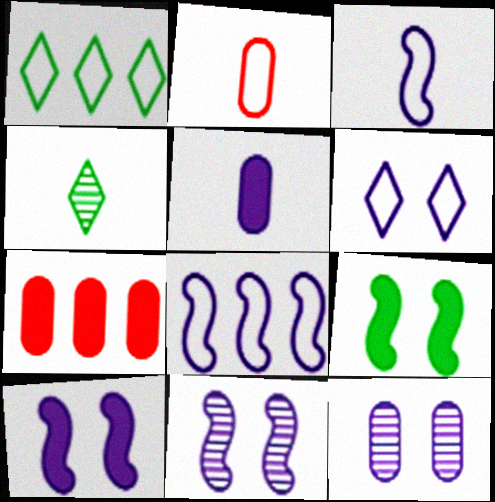[[6, 10, 12]]